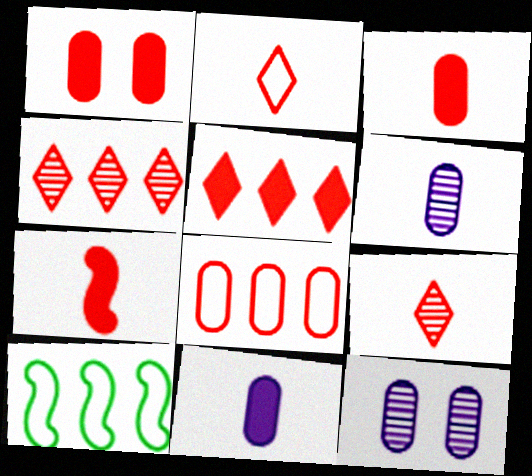[[1, 5, 7]]